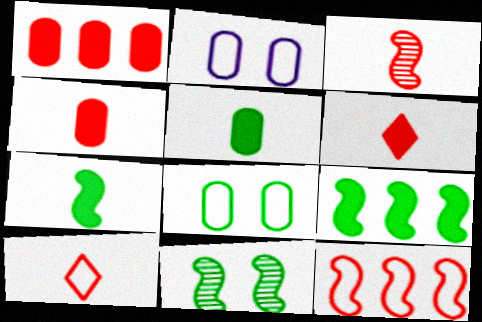[[3, 4, 10]]